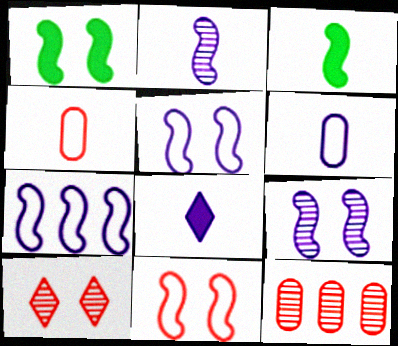[[1, 9, 11], 
[2, 6, 8]]